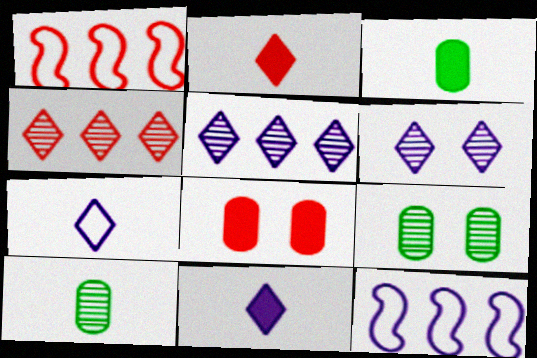[[1, 3, 6], 
[1, 9, 11], 
[2, 9, 12]]